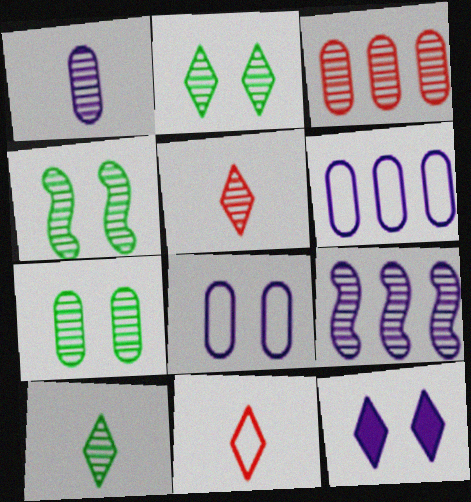[[1, 3, 7], 
[2, 4, 7], 
[5, 7, 9]]